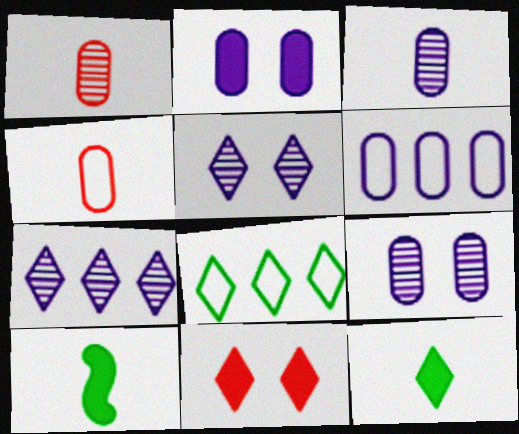[[2, 3, 6]]